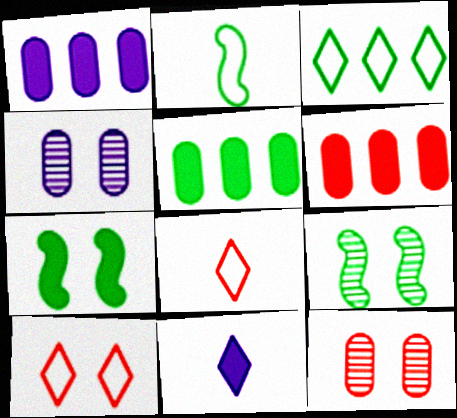[[1, 5, 6], 
[1, 8, 9], 
[4, 7, 10], 
[6, 7, 11]]